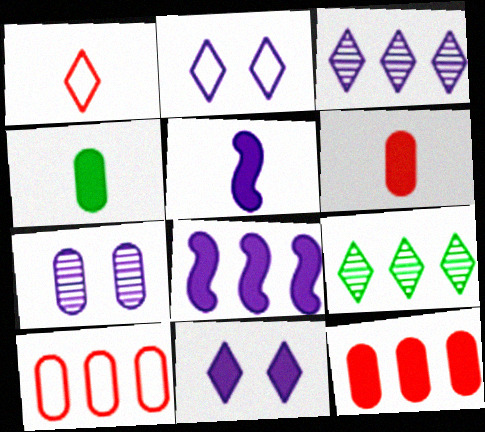[[1, 9, 11], 
[4, 7, 10], 
[8, 9, 10]]